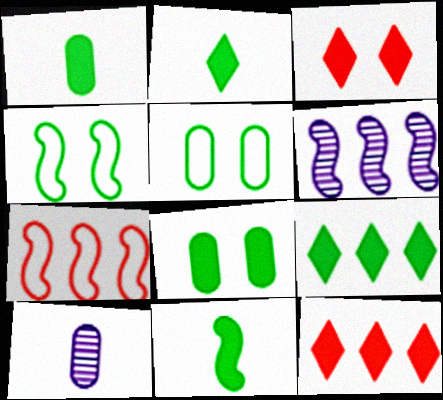[[1, 2, 11], 
[4, 10, 12], 
[8, 9, 11]]